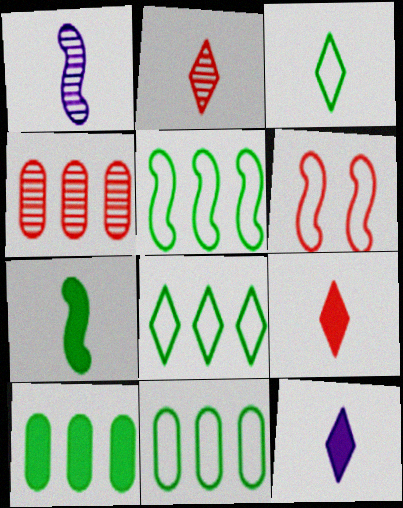[[2, 3, 12], 
[4, 6, 9], 
[5, 8, 11]]